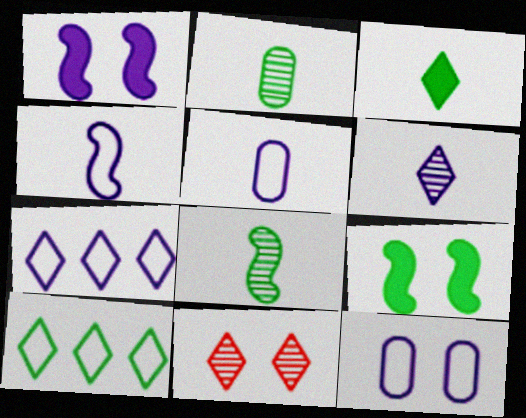[[2, 9, 10], 
[3, 7, 11], 
[4, 7, 12], 
[9, 11, 12]]